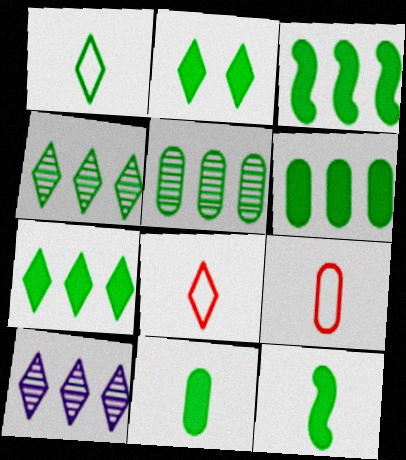[[1, 2, 4], 
[2, 3, 11], 
[2, 6, 12], 
[2, 8, 10], 
[3, 6, 7]]